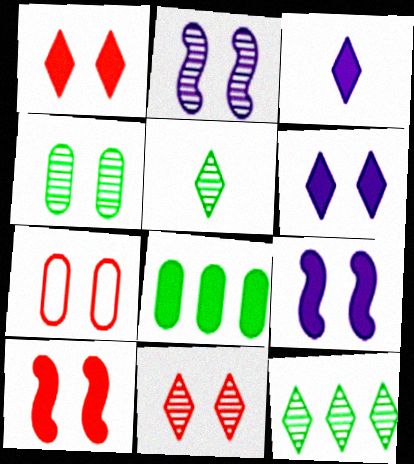[[2, 4, 11], 
[3, 8, 10], 
[7, 10, 11]]